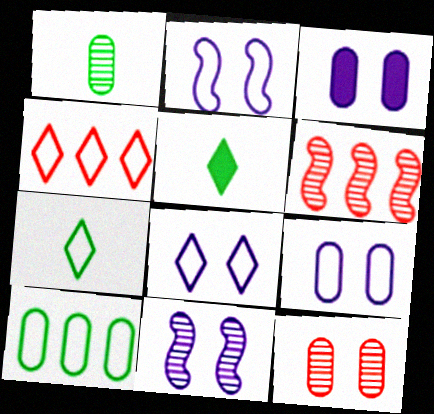[[2, 8, 9], 
[3, 6, 7], 
[3, 8, 11], 
[4, 7, 8], 
[5, 6, 9]]